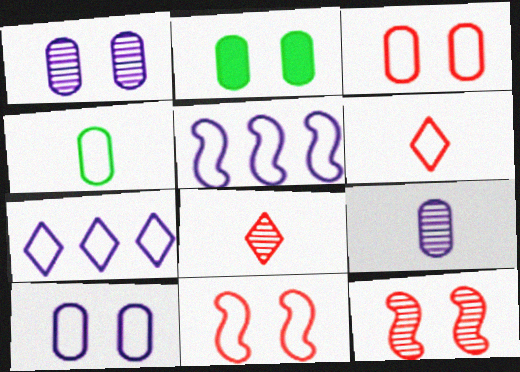[[1, 2, 3], 
[2, 5, 8], 
[4, 7, 11]]